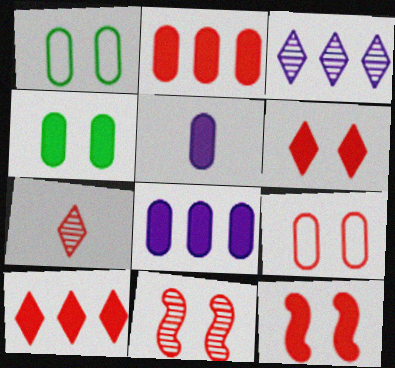[[2, 4, 5], 
[6, 9, 11]]